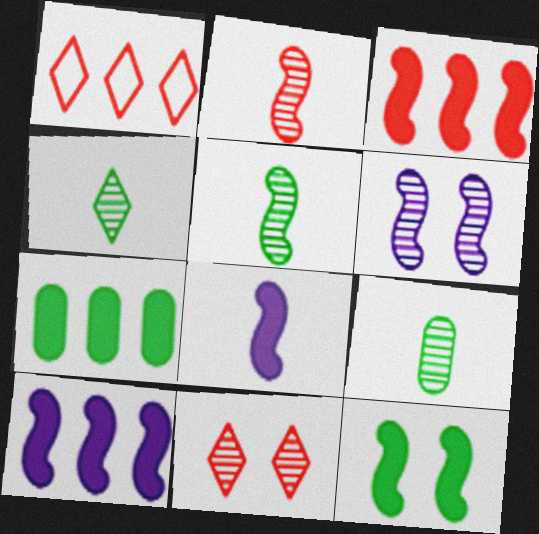[[3, 8, 12], 
[4, 5, 9]]